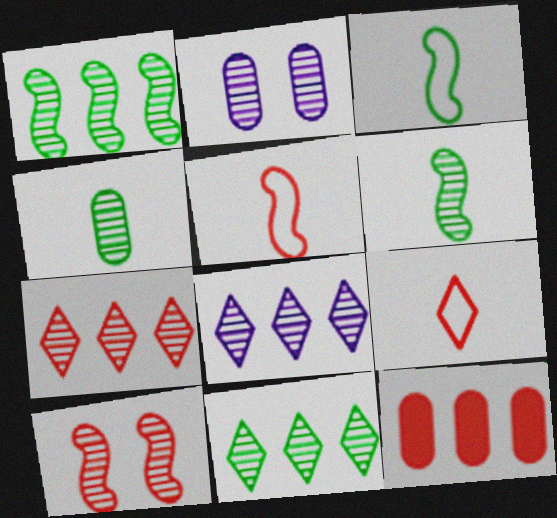[[2, 6, 7], 
[4, 8, 10], 
[7, 8, 11], 
[9, 10, 12]]